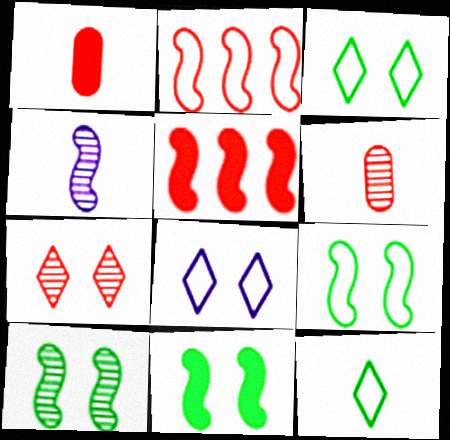[[1, 2, 7], 
[1, 4, 12], 
[2, 4, 11], 
[4, 5, 9], 
[9, 10, 11]]